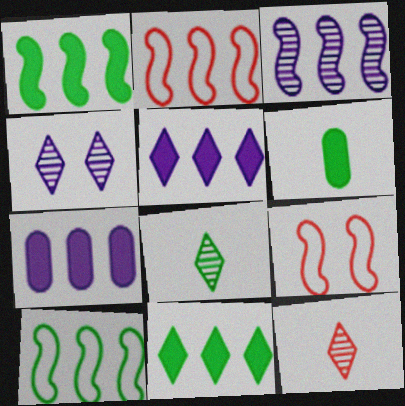[[1, 2, 3], 
[2, 4, 6], 
[7, 8, 9]]